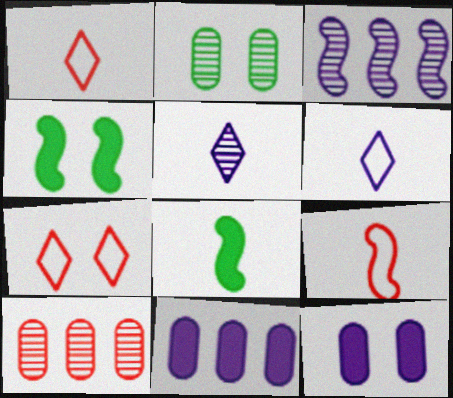[[3, 4, 9], 
[3, 6, 12], 
[4, 6, 10]]